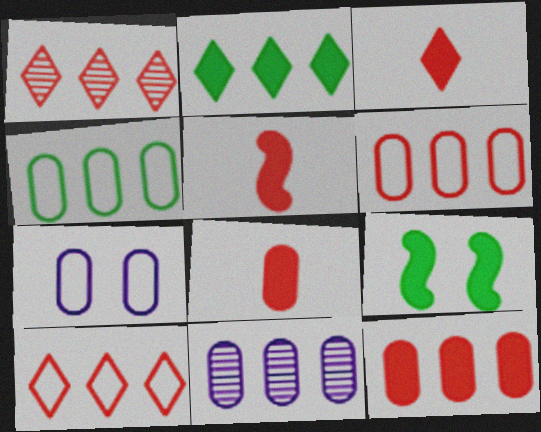[[3, 5, 8], 
[4, 11, 12]]